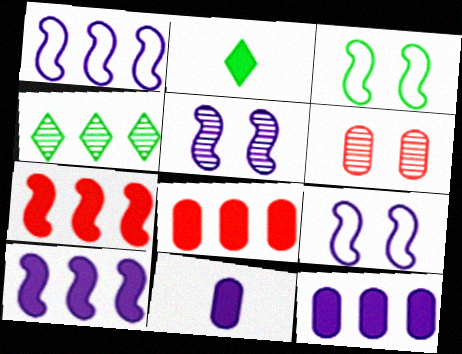[[1, 2, 6], 
[1, 4, 8]]